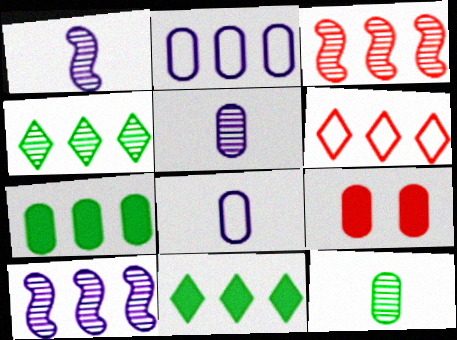[[2, 3, 11], 
[2, 9, 12], 
[6, 7, 10]]